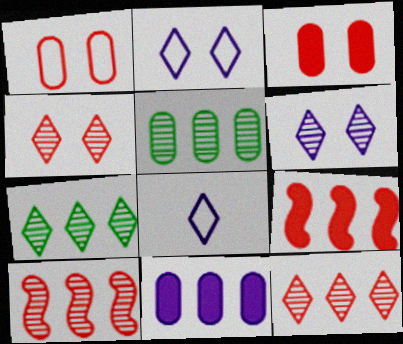[]